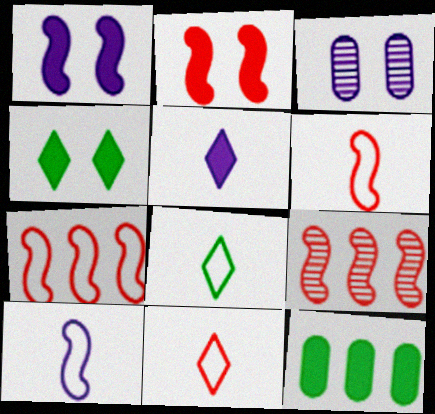[[2, 5, 12], 
[2, 6, 9]]